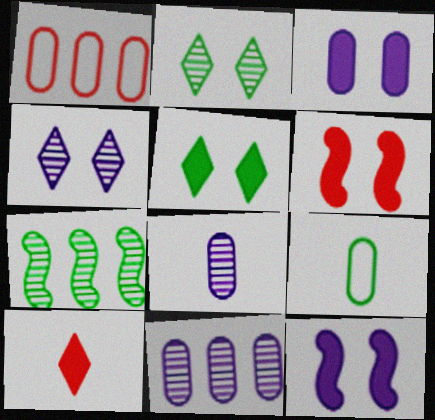[[3, 5, 6], 
[5, 7, 9]]